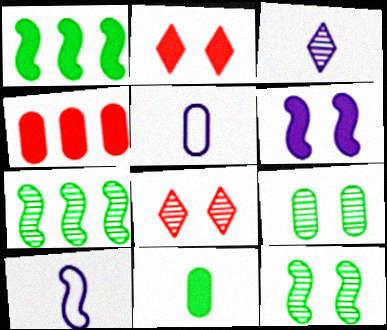[[1, 5, 8], 
[2, 5, 7], 
[4, 5, 9]]